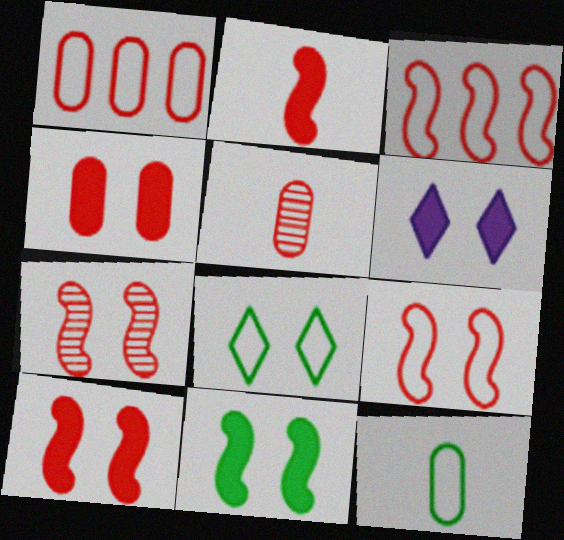[[1, 4, 5], 
[2, 3, 7], 
[4, 6, 11], 
[7, 9, 10]]